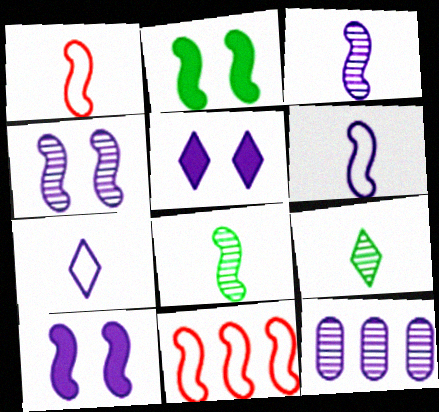[[2, 3, 11], 
[5, 6, 12], 
[7, 10, 12], 
[8, 10, 11]]